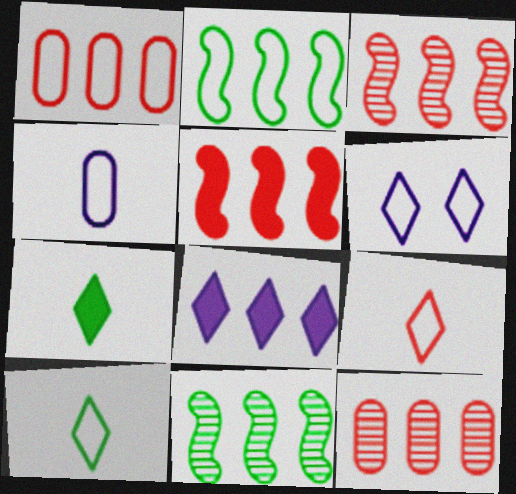[[1, 8, 11], 
[2, 8, 12]]